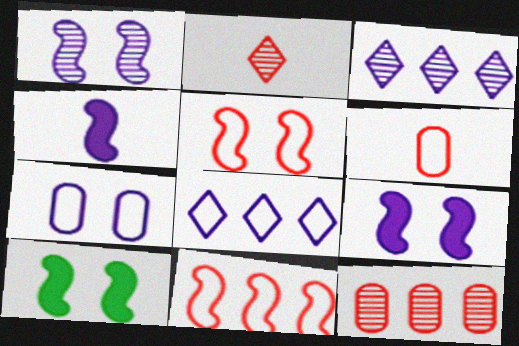[[1, 5, 10], 
[3, 4, 7], 
[3, 6, 10]]